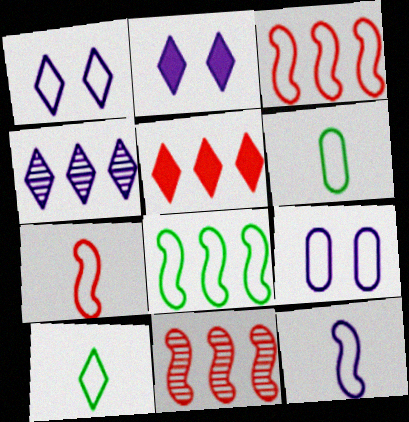[[1, 3, 6], 
[2, 6, 11], 
[3, 9, 10]]